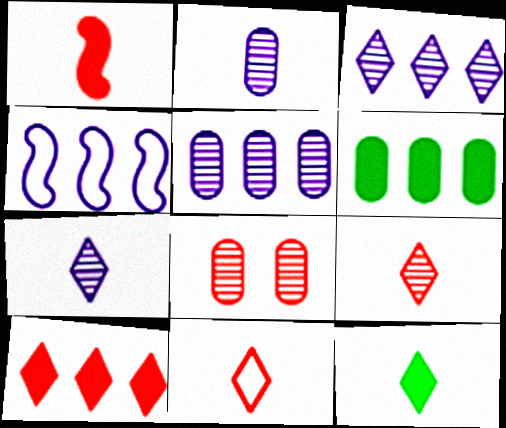[[4, 8, 12], 
[7, 11, 12]]